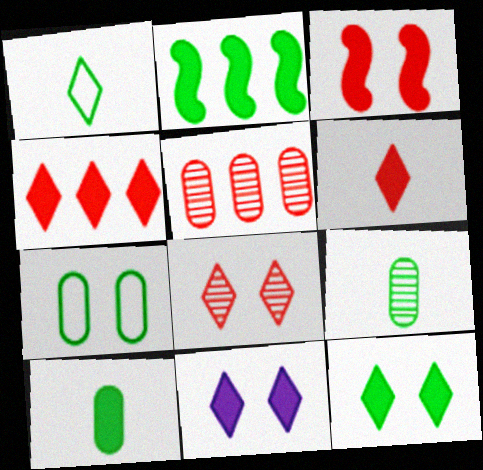[[2, 10, 12]]